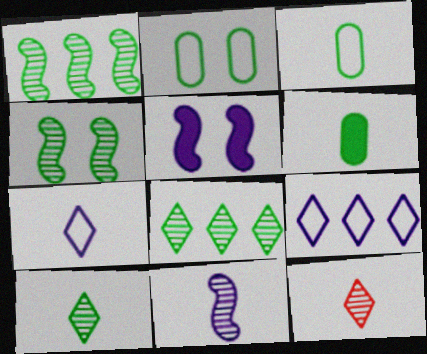[]